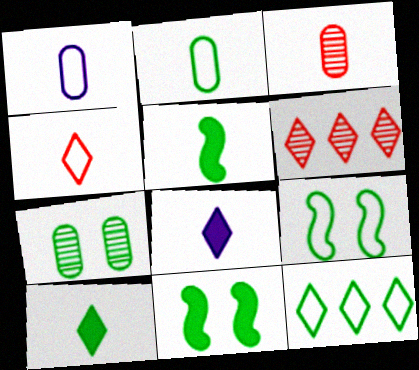[[1, 6, 11], 
[2, 9, 12], 
[5, 7, 12]]